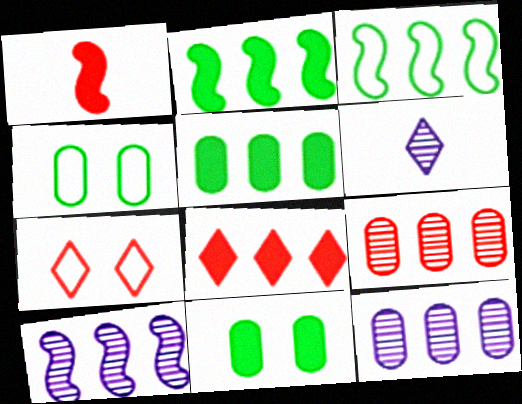[[1, 7, 9], 
[3, 8, 12]]